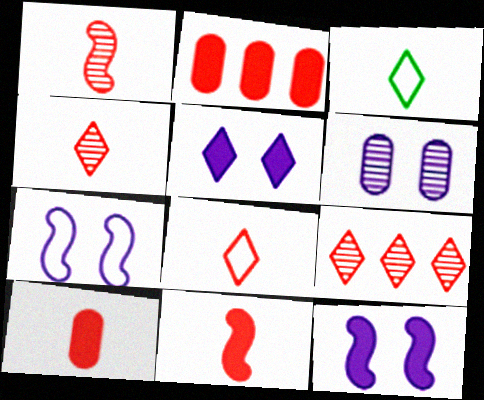[[1, 8, 10], 
[3, 5, 9], 
[5, 6, 7]]